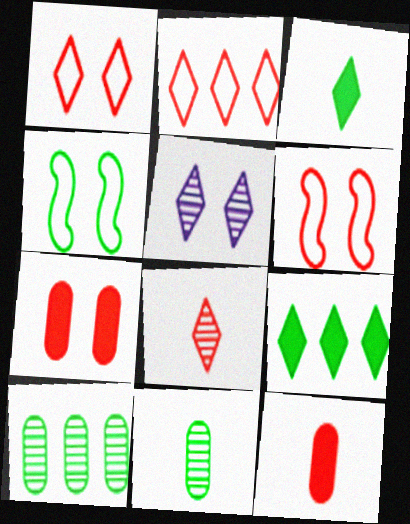[[2, 3, 5], 
[3, 4, 10], 
[4, 5, 7], 
[4, 9, 11]]